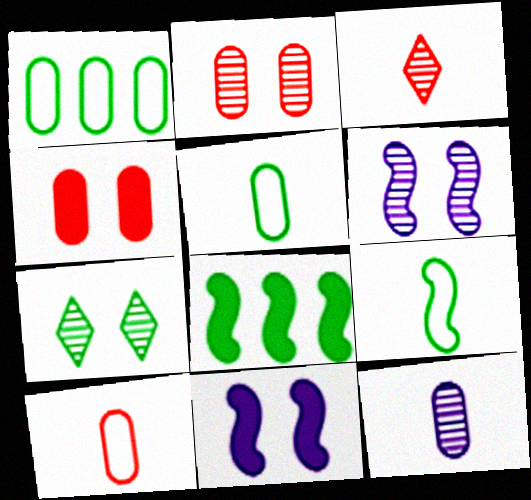[[1, 3, 11], 
[1, 4, 12], 
[2, 6, 7], 
[5, 7, 8]]